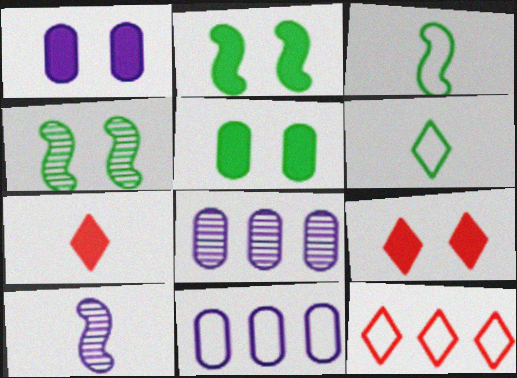[[1, 2, 9], 
[3, 8, 9], 
[4, 7, 11], 
[5, 10, 12]]